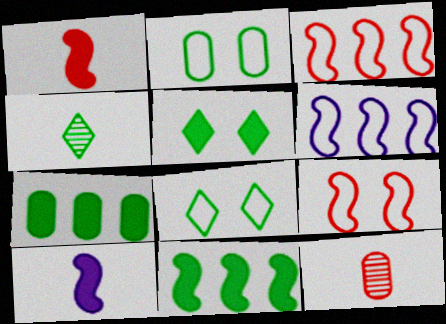[[2, 4, 11], 
[5, 6, 12]]